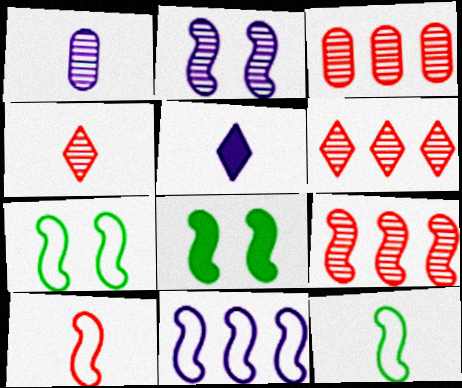[[3, 5, 7], 
[3, 6, 9], 
[7, 10, 11]]